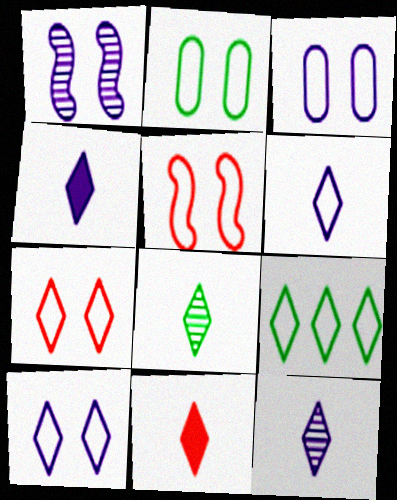[[2, 5, 10], 
[4, 6, 12], 
[6, 7, 9], 
[6, 8, 11]]